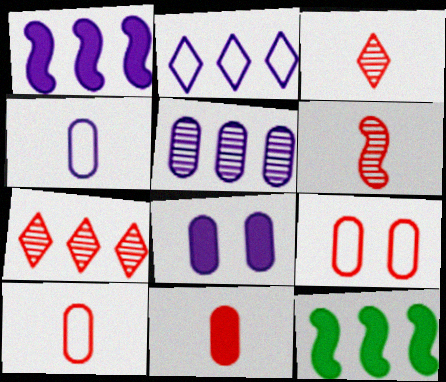[[1, 2, 5], 
[4, 5, 8]]